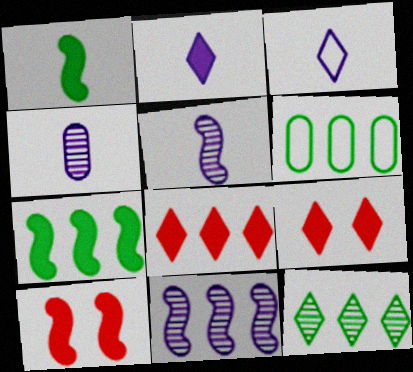[[3, 9, 12], 
[5, 6, 9], 
[6, 7, 12], 
[6, 8, 11]]